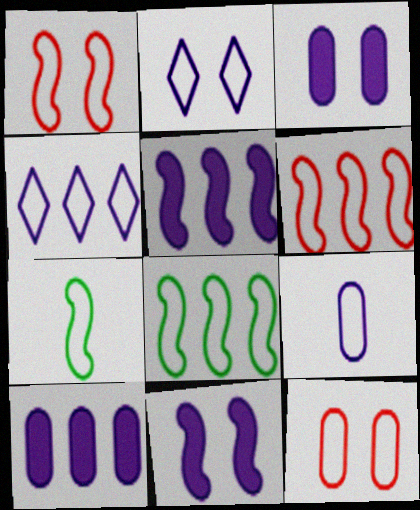[[4, 7, 12]]